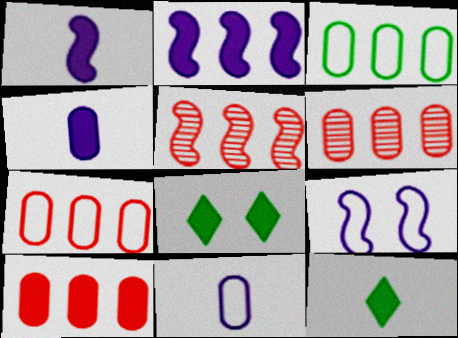[[1, 8, 10], 
[5, 8, 11], 
[6, 7, 10], 
[6, 9, 12]]